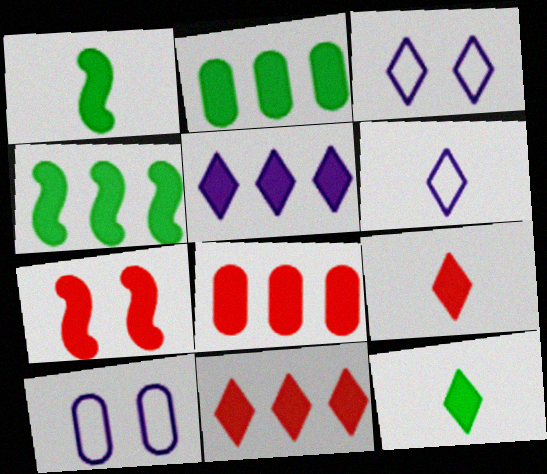[[4, 5, 8], 
[7, 8, 9]]